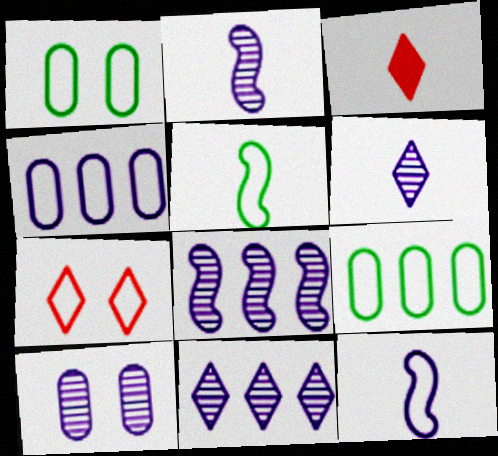[[1, 3, 8], 
[2, 10, 11], 
[4, 5, 7], 
[6, 8, 10], 
[7, 9, 12]]